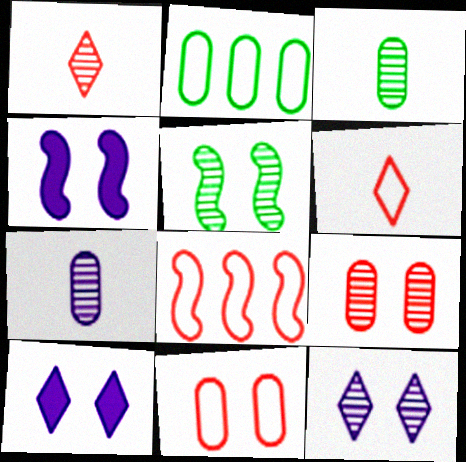[[1, 2, 4], 
[3, 8, 10], 
[5, 9, 12], 
[5, 10, 11], 
[6, 8, 11]]